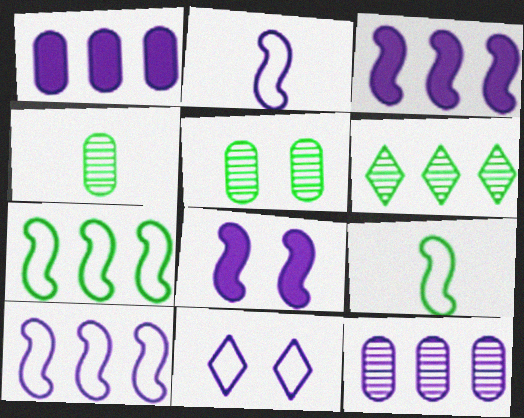[]